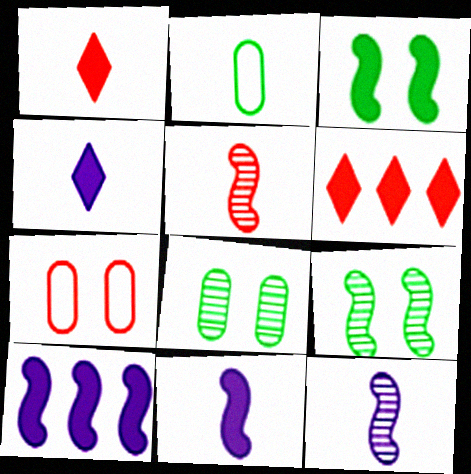[[1, 2, 12], 
[2, 4, 5], 
[5, 6, 7]]